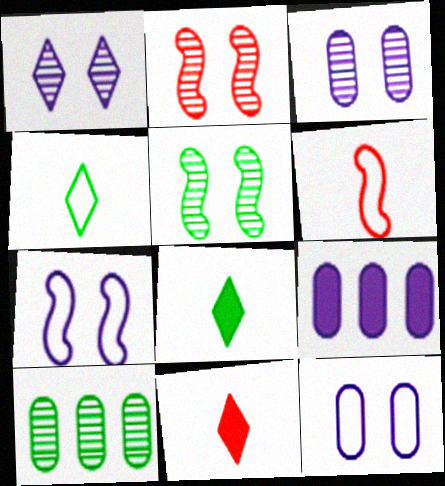[[2, 4, 9], 
[7, 10, 11]]